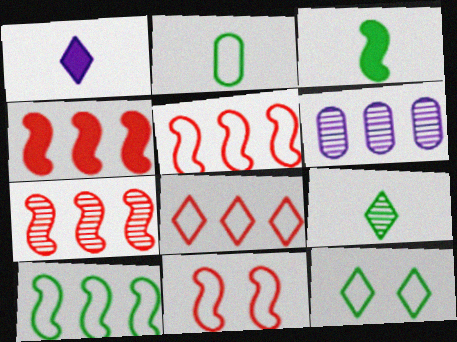[[2, 3, 9], 
[2, 10, 12], 
[4, 5, 7]]